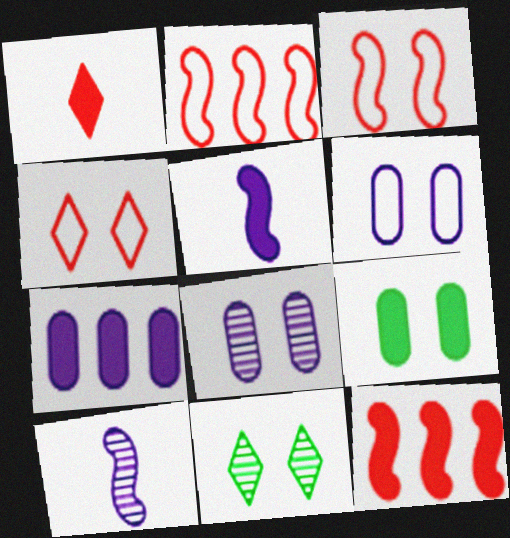[]